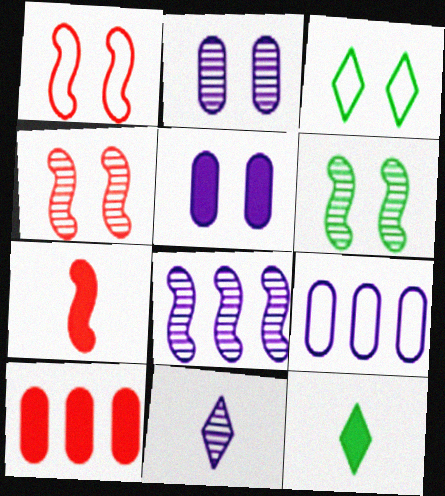[[2, 8, 11], 
[3, 4, 5], 
[4, 9, 12]]